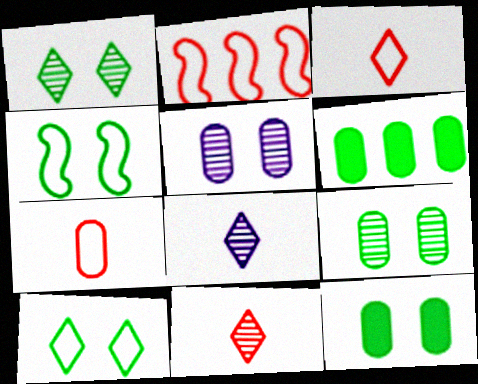[[1, 4, 12], 
[2, 8, 12], 
[5, 6, 7]]